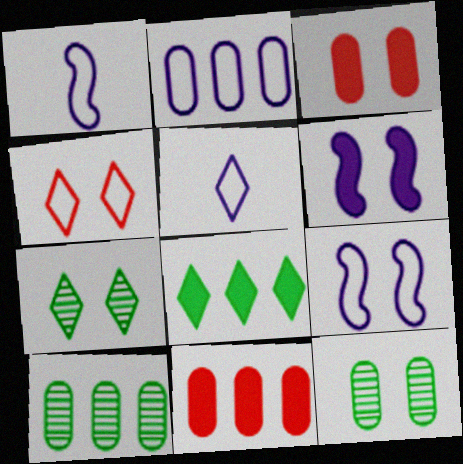[[1, 7, 11], 
[2, 5, 9], 
[2, 10, 11], 
[3, 7, 9], 
[4, 6, 12]]